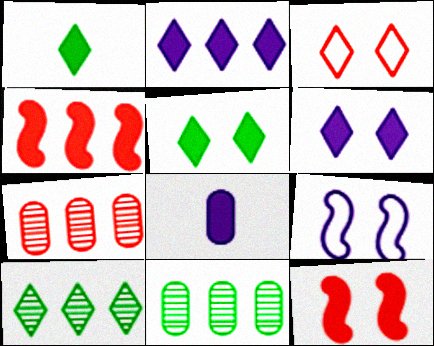[[1, 7, 9], 
[4, 5, 8]]